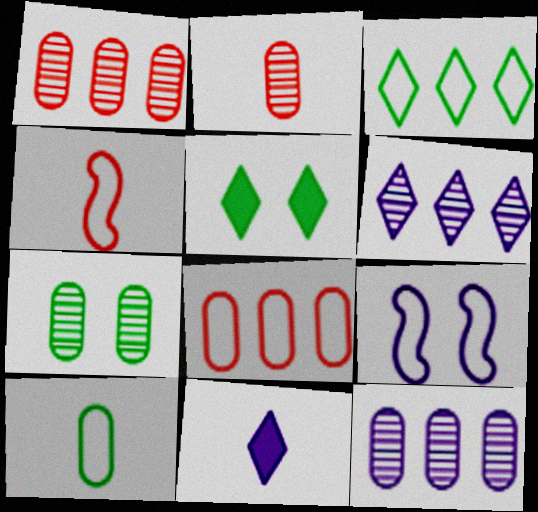[[2, 7, 12], 
[4, 5, 12], 
[9, 11, 12]]